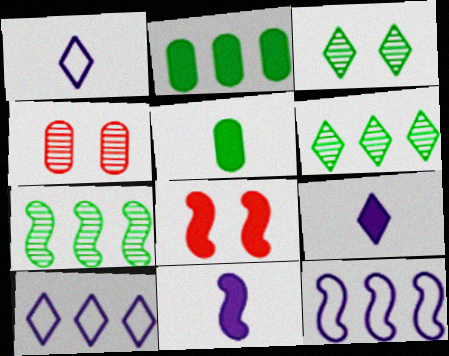[[2, 8, 9]]